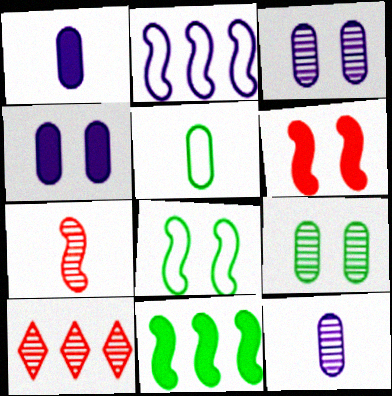[[1, 8, 10]]